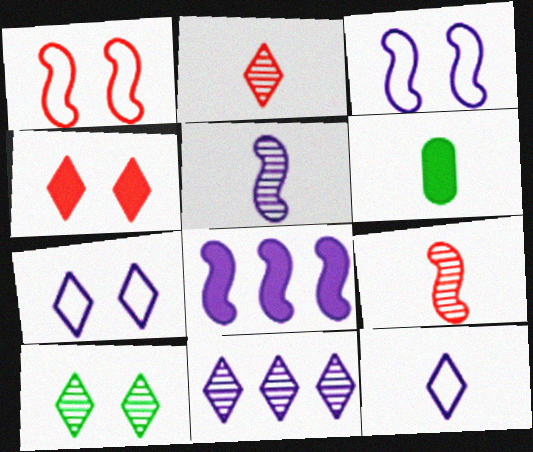[[1, 6, 11], 
[2, 10, 11], 
[3, 5, 8], 
[4, 6, 8], 
[4, 7, 10], 
[6, 9, 12]]